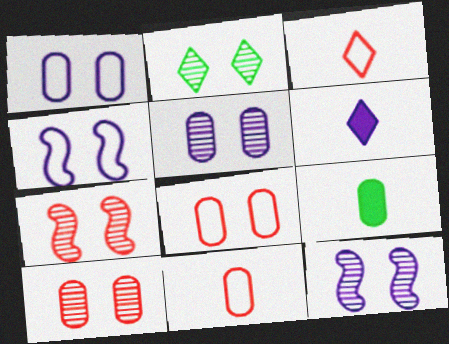[[2, 5, 7], 
[2, 10, 12]]